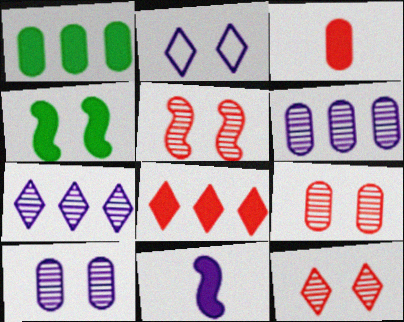[[2, 4, 9], 
[2, 6, 11], 
[5, 9, 12]]